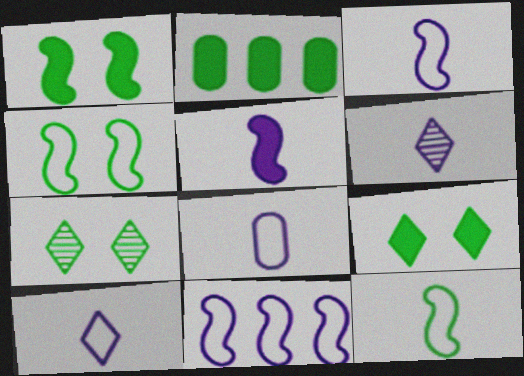[[2, 7, 12], 
[3, 8, 10], 
[5, 6, 8]]